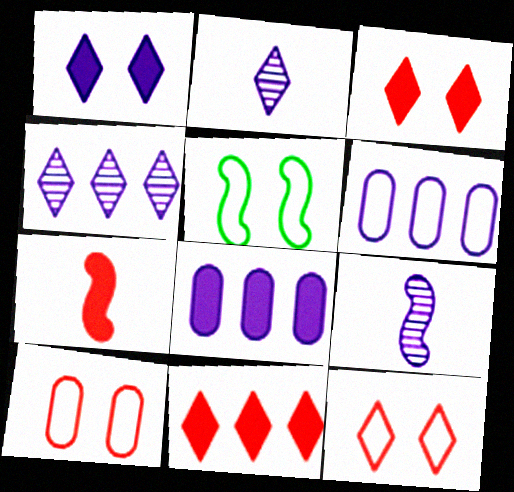[[1, 6, 9]]